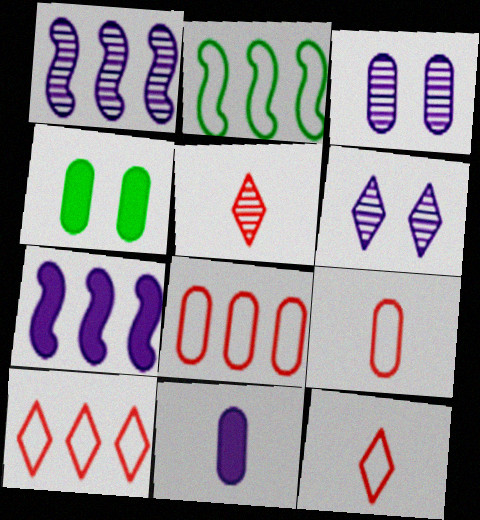[[1, 4, 12]]